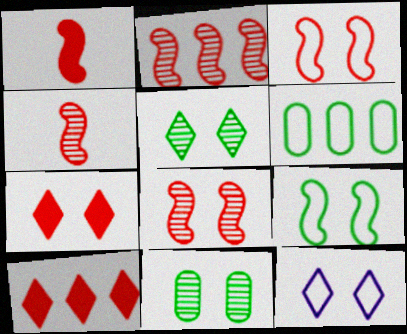[[1, 2, 3], 
[2, 4, 8], 
[5, 7, 12]]